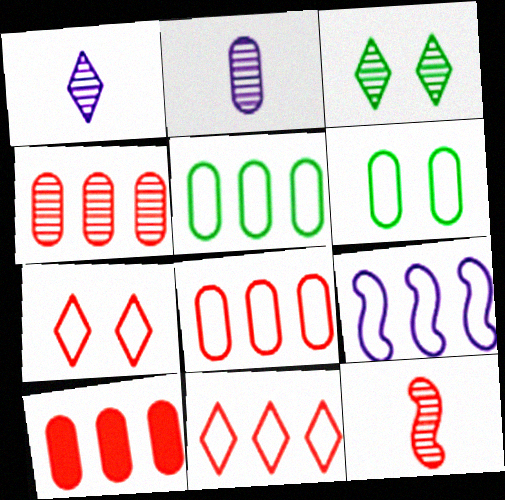[[2, 6, 10], 
[4, 8, 10], 
[5, 9, 11], 
[7, 10, 12]]